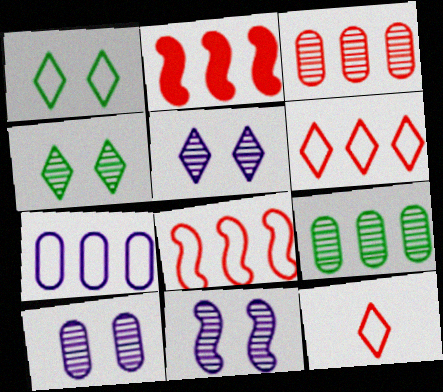[[2, 3, 6], 
[5, 10, 11]]